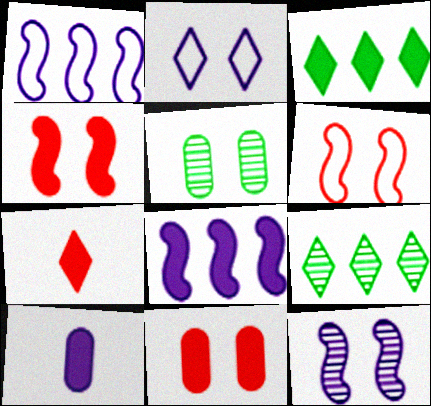[[1, 5, 7], 
[2, 4, 5], 
[2, 7, 9], 
[3, 4, 10], 
[6, 9, 10]]